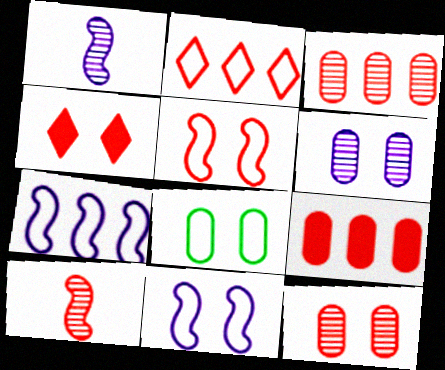[[4, 5, 12]]